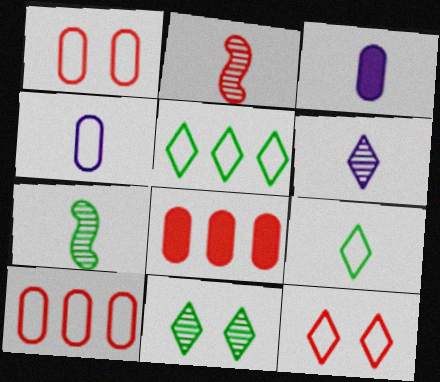[[2, 3, 9], 
[2, 8, 12]]